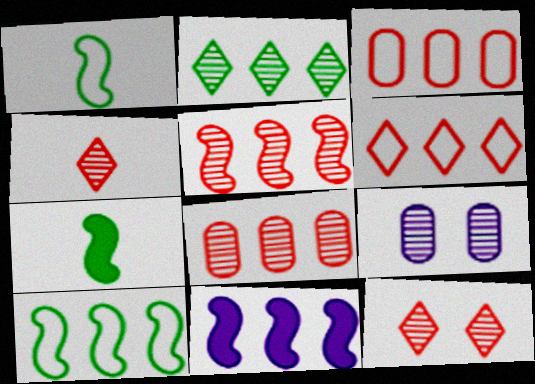[[2, 3, 11], 
[5, 10, 11], 
[6, 7, 9]]